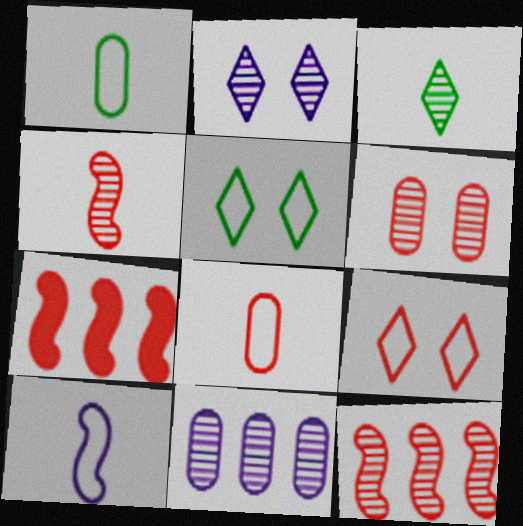[[1, 2, 7]]